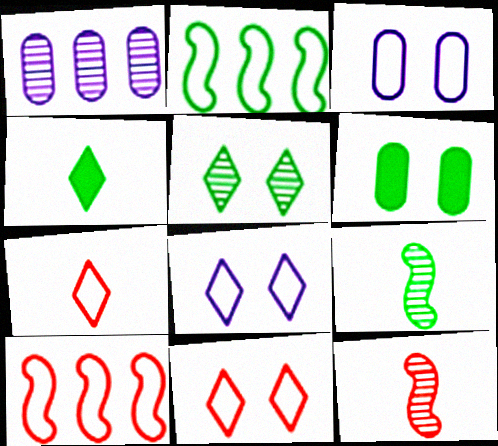[[1, 5, 12], 
[2, 3, 7]]